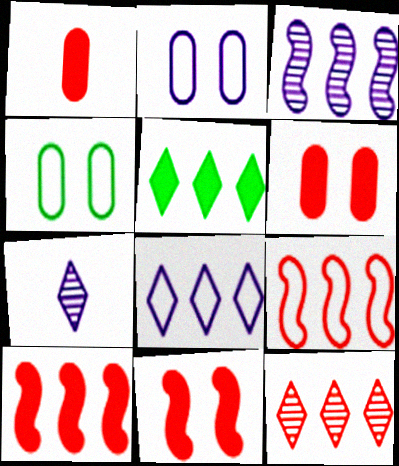[[4, 7, 10], 
[5, 8, 12]]